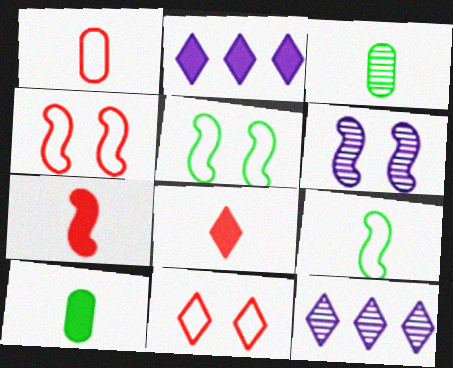[[2, 3, 4], 
[4, 10, 12]]